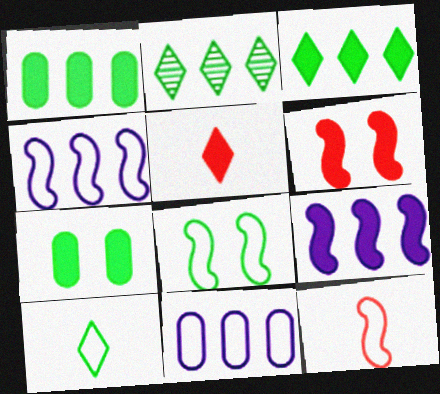[[4, 8, 12], 
[5, 7, 9]]